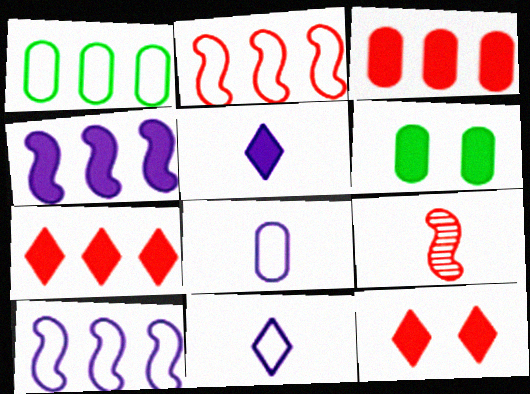[]